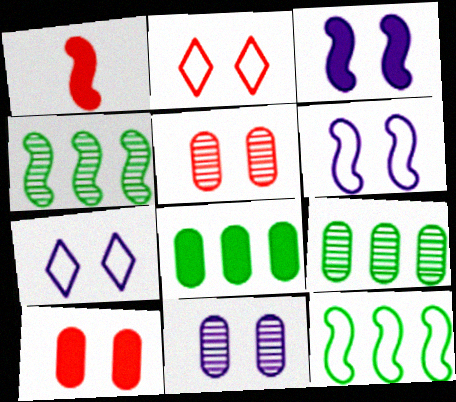[[1, 4, 6], 
[1, 7, 9], 
[3, 7, 11]]